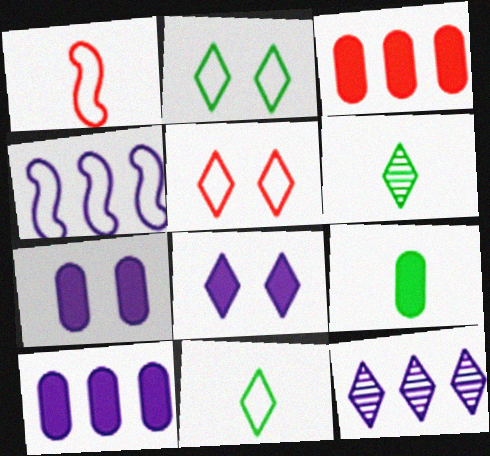[[3, 7, 9], 
[4, 10, 12]]